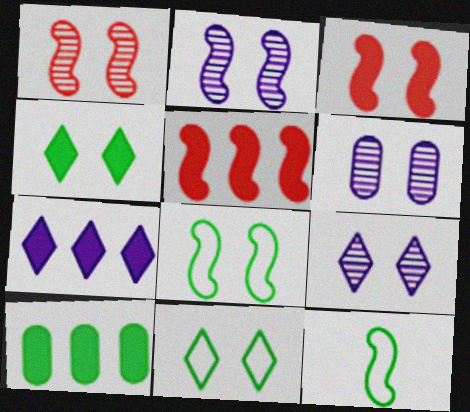[[2, 3, 8], 
[2, 5, 12], 
[2, 6, 9], 
[3, 6, 11], 
[5, 7, 10]]